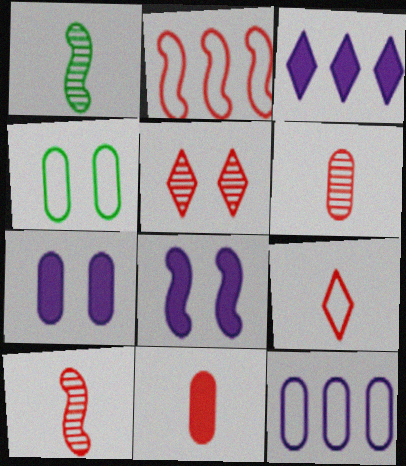[[1, 2, 8], 
[2, 5, 11], 
[3, 4, 10], 
[4, 5, 8], 
[9, 10, 11]]